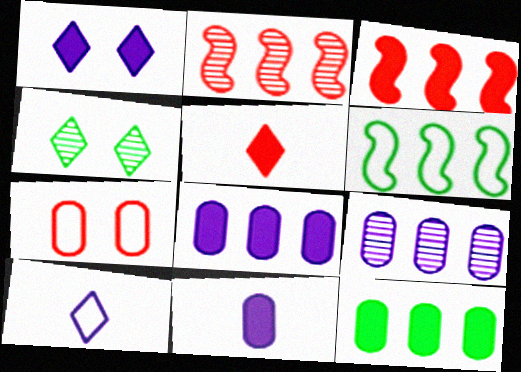[[2, 5, 7], 
[6, 7, 10]]